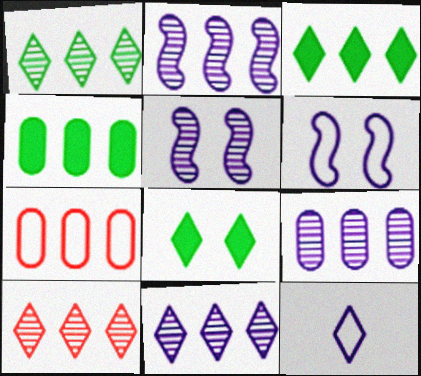[[1, 10, 11], 
[2, 3, 7], 
[2, 9, 11], 
[4, 7, 9], 
[8, 10, 12]]